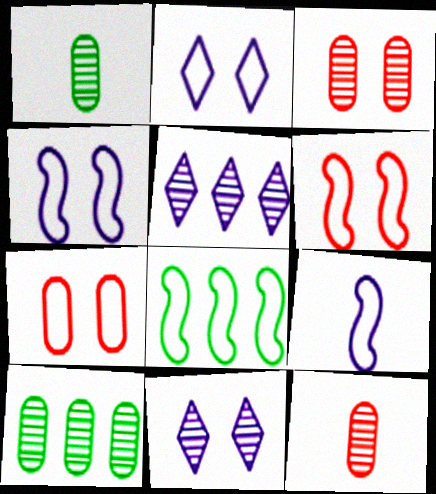[[6, 8, 9]]